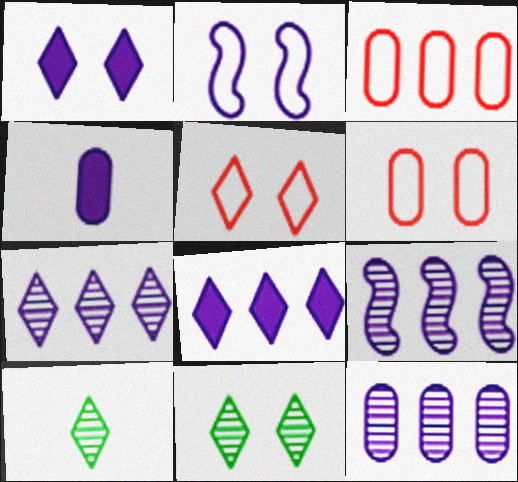[[1, 5, 11], 
[2, 4, 7], 
[5, 8, 10], 
[7, 9, 12]]